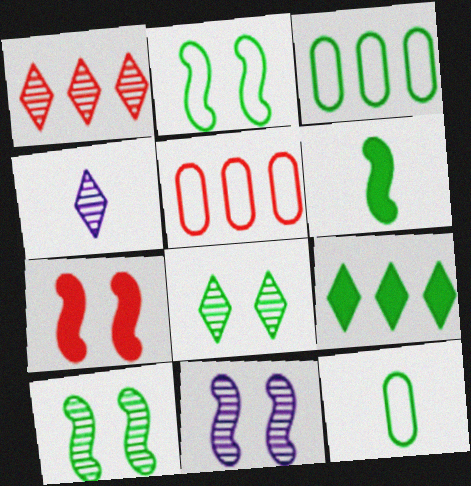[[1, 4, 8], 
[2, 7, 11], 
[3, 4, 7], 
[3, 6, 8], 
[9, 10, 12]]